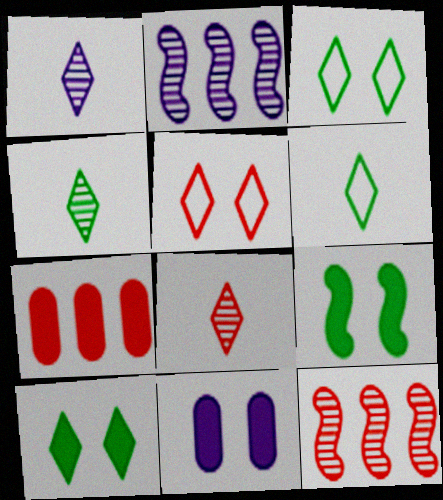[[1, 4, 8], 
[6, 11, 12]]